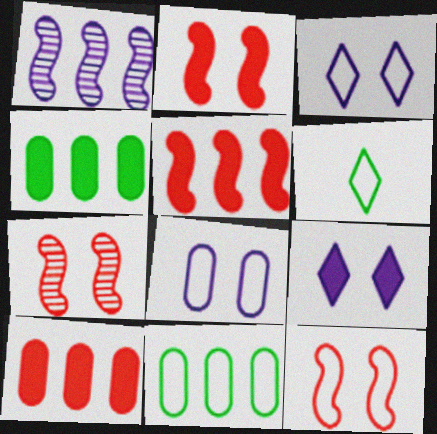[[2, 7, 12]]